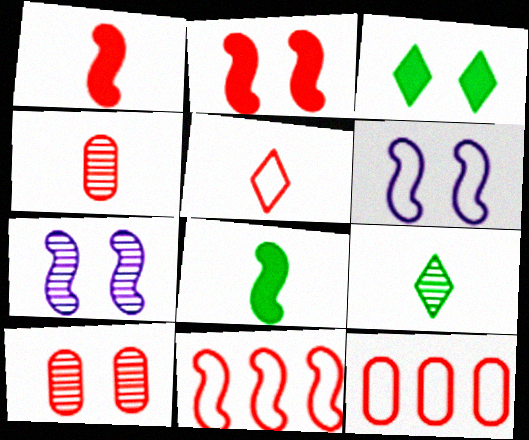[[1, 4, 5], 
[3, 6, 10], 
[7, 8, 11]]